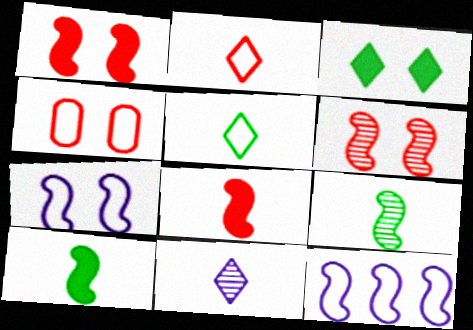[[1, 9, 12], 
[4, 5, 12], 
[6, 10, 12]]